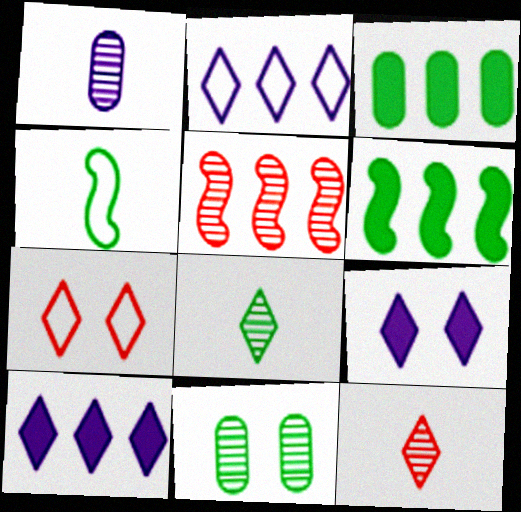[[1, 6, 7], 
[2, 3, 5], 
[7, 8, 10]]